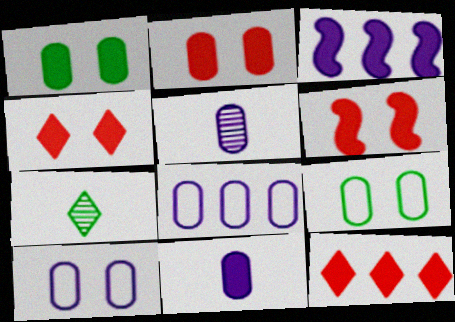[[2, 4, 6], 
[6, 7, 8]]